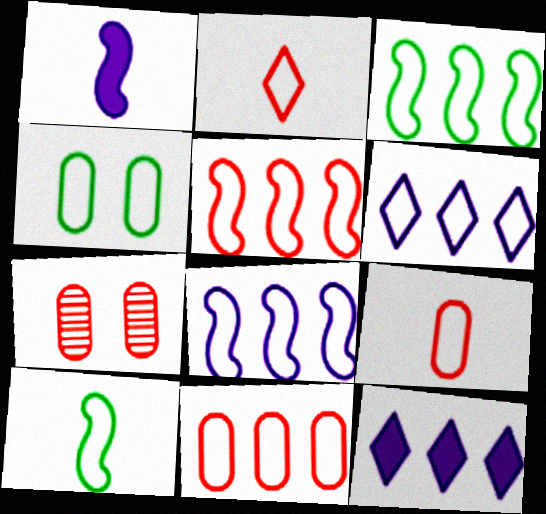[[2, 4, 8], 
[3, 5, 8], 
[3, 6, 11], 
[7, 10, 12]]